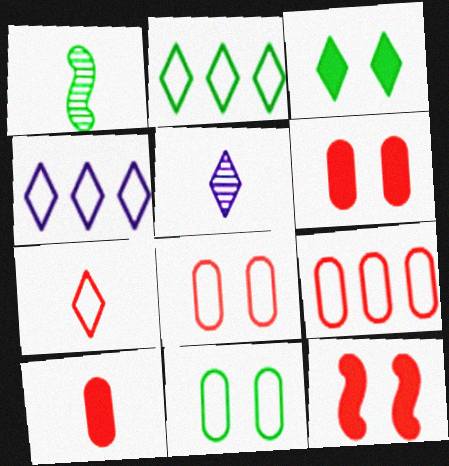[[1, 4, 6]]